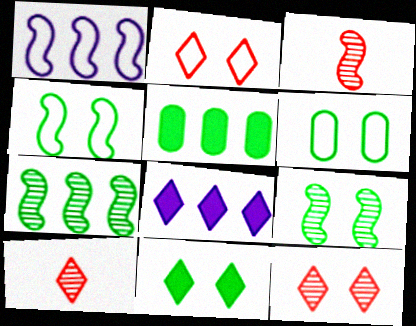[[3, 6, 8], 
[6, 9, 11]]